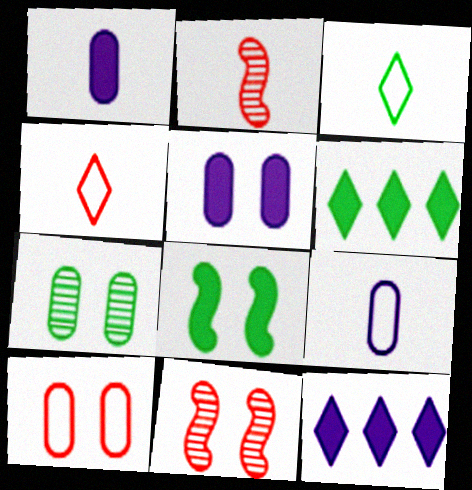[[1, 2, 3], 
[5, 7, 10], 
[6, 9, 11]]